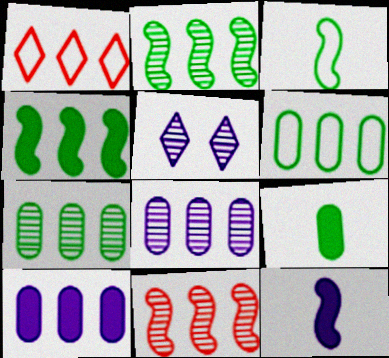[[1, 2, 10], 
[1, 4, 8]]